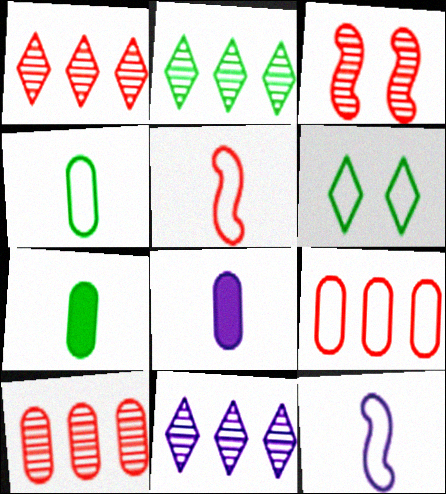[[1, 2, 11], 
[6, 9, 12]]